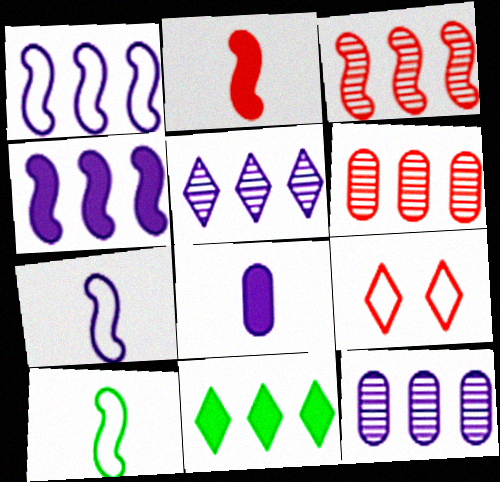[[1, 6, 11], 
[2, 6, 9]]